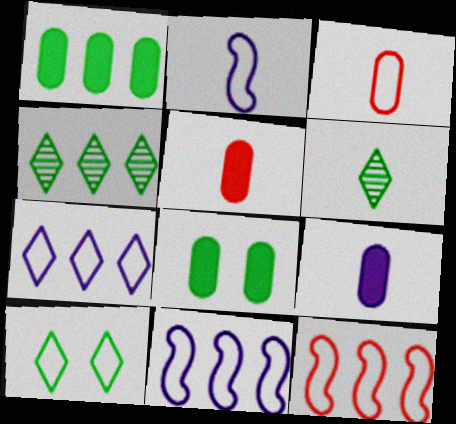[[2, 5, 6], 
[3, 10, 11]]